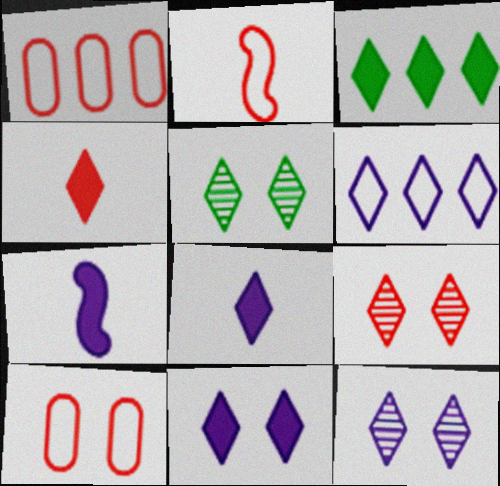[[1, 5, 7], 
[3, 4, 11], 
[4, 5, 6], 
[5, 9, 12], 
[6, 8, 12]]